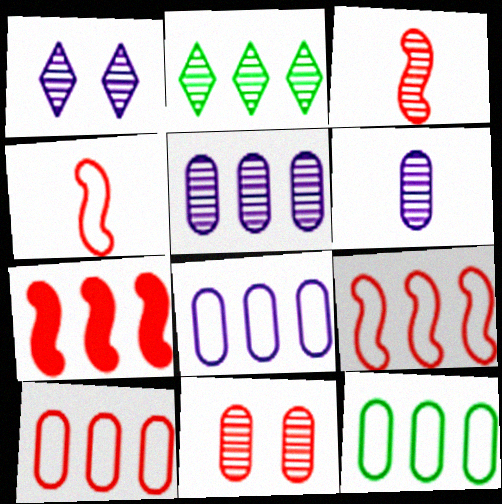[[2, 7, 8], 
[8, 10, 12]]